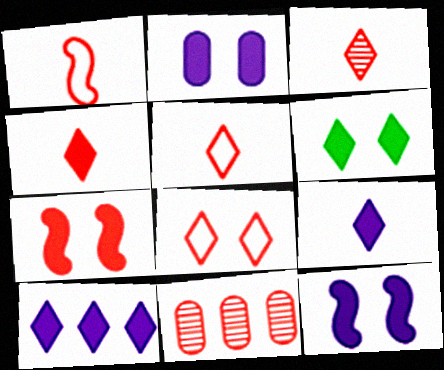[[2, 6, 7], 
[3, 4, 5], 
[4, 6, 10], 
[5, 7, 11]]